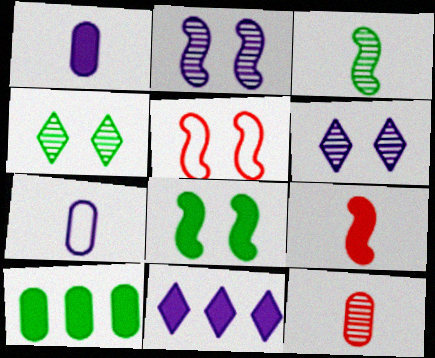[[2, 5, 8], 
[2, 7, 11]]